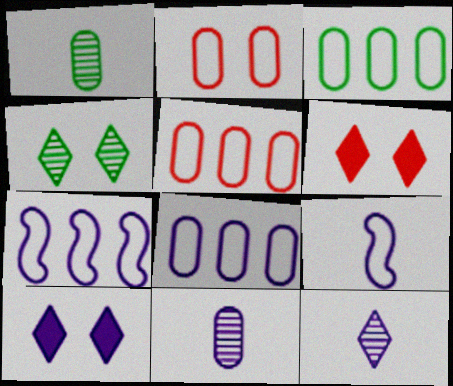[[1, 6, 7], 
[3, 5, 8], 
[7, 10, 11]]